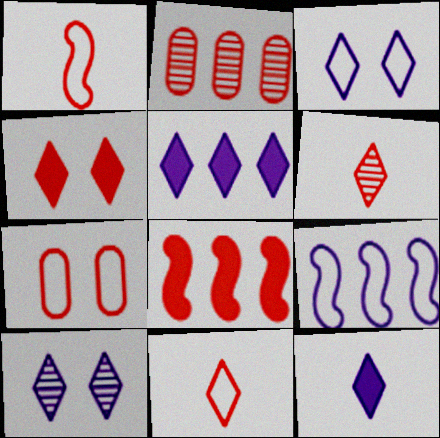[[1, 2, 4], 
[6, 7, 8]]